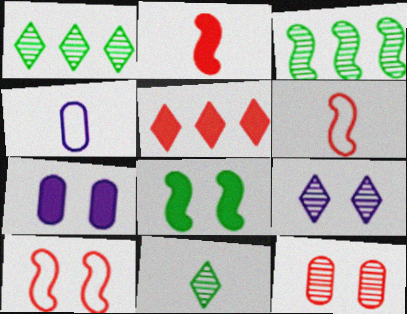[[1, 6, 7], 
[2, 4, 11], 
[5, 6, 12]]